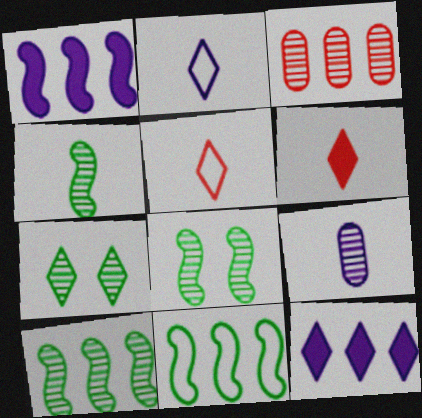[[3, 11, 12], 
[4, 8, 10], 
[5, 7, 12]]